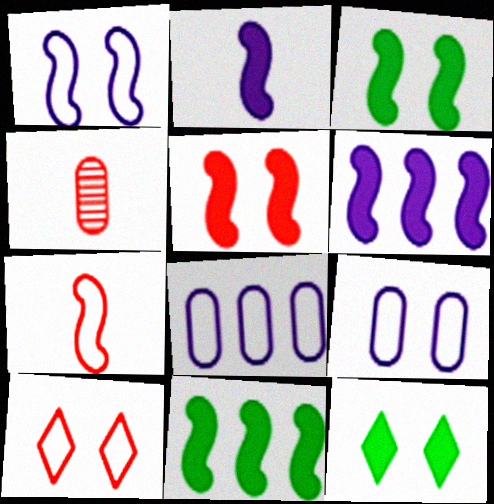[[2, 5, 11]]